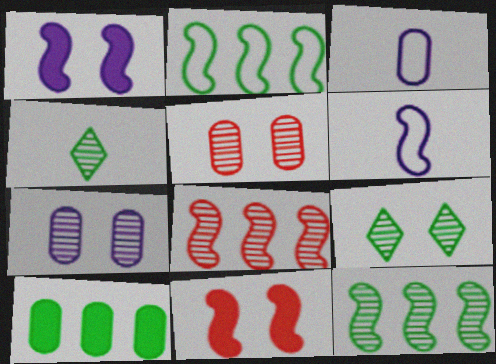[[3, 5, 10], 
[4, 7, 8], 
[6, 11, 12]]